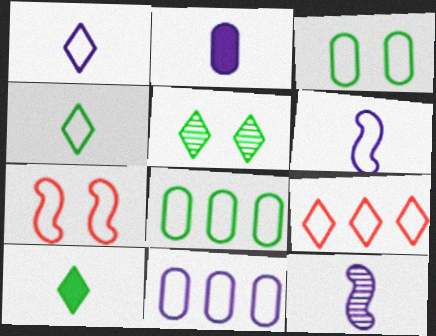[[1, 2, 12], 
[1, 7, 8], 
[3, 6, 9], 
[4, 7, 11]]